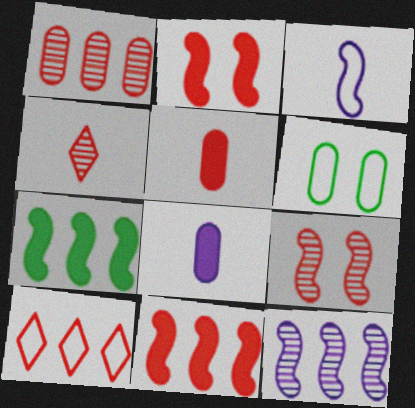[[1, 4, 9], 
[1, 6, 8], 
[1, 10, 11], 
[3, 6, 10], 
[3, 7, 9], 
[5, 9, 10]]